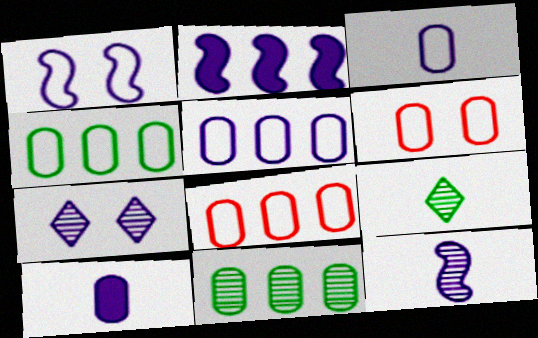[[1, 2, 12], 
[2, 3, 7], 
[2, 6, 9], 
[3, 4, 6], 
[4, 5, 8], 
[6, 10, 11]]